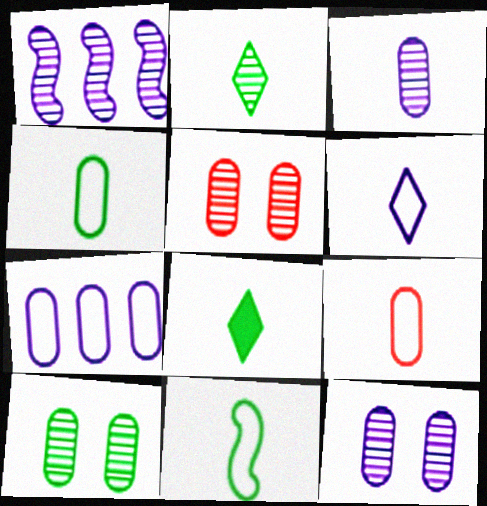[[1, 2, 5], 
[5, 10, 12], 
[6, 9, 11]]